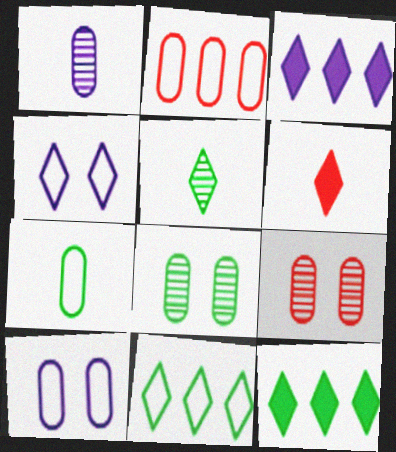[[2, 7, 10]]